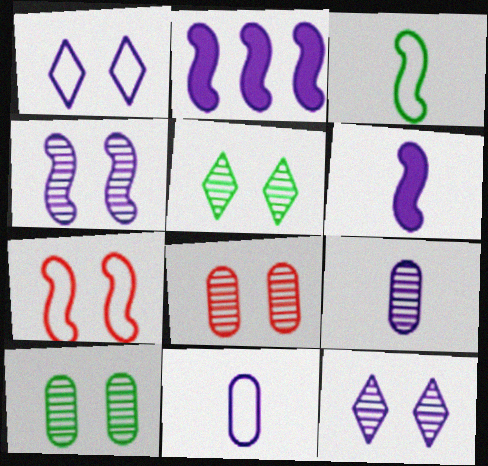[[1, 2, 9], 
[2, 11, 12], 
[4, 5, 8]]